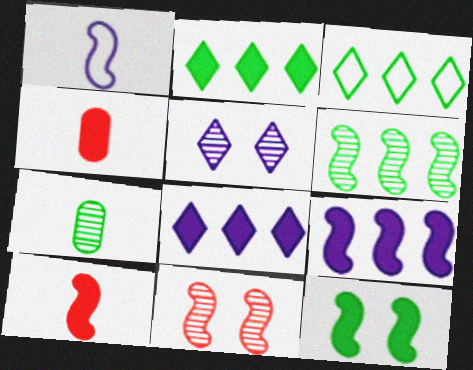[[3, 7, 12], 
[4, 8, 12], 
[9, 10, 12]]